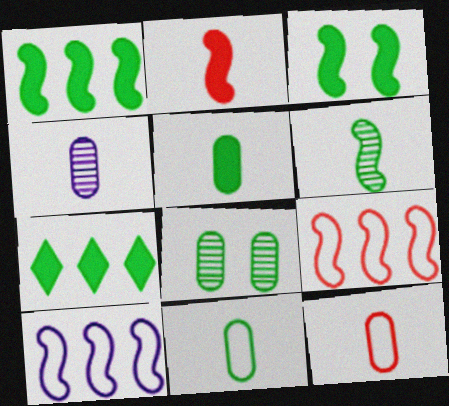[[3, 5, 7], 
[4, 5, 12]]